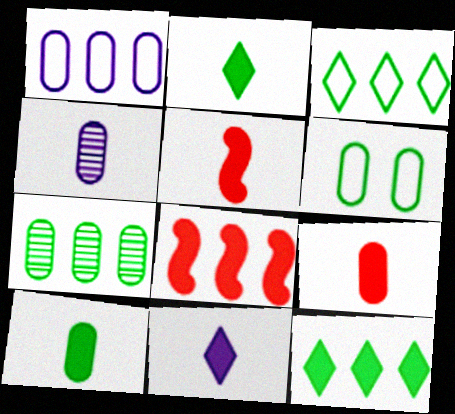[[5, 10, 11], 
[6, 7, 10]]